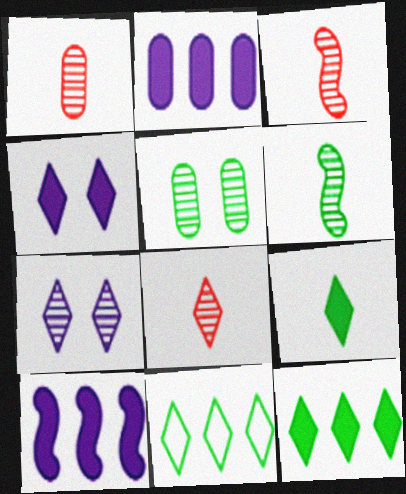[[1, 3, 8], 
[4, 8, 11]]